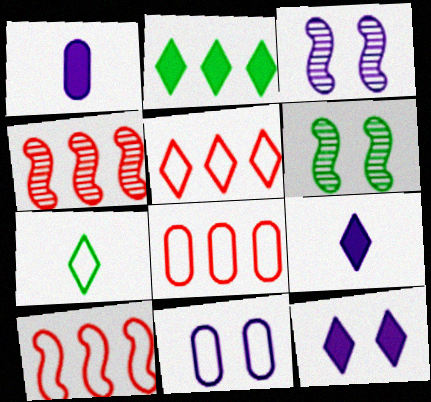[[1, 5, 6], 
[3, 11, 12], 
[5, 8, 10], 
[6, 8, 9], 
[7, 10, 11]]